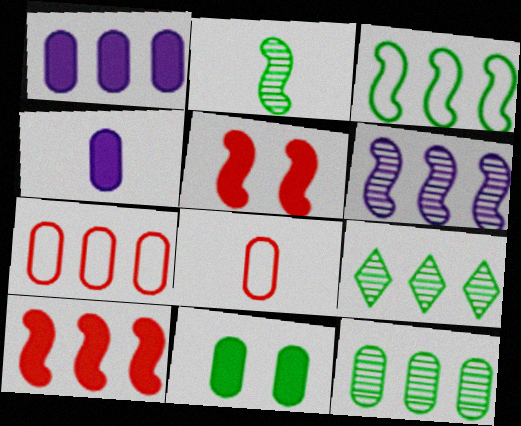[[1, 7, 12], 
[3, 6, 10]]